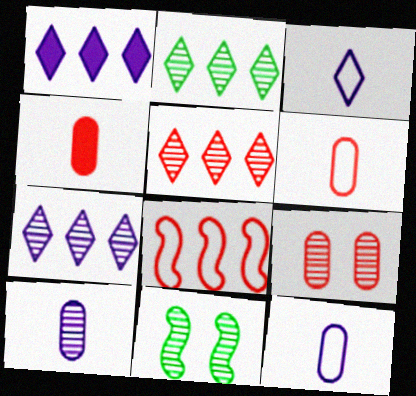[[1, 6, 11], 
[2, 5, 7], 
[5, 10, 11]]